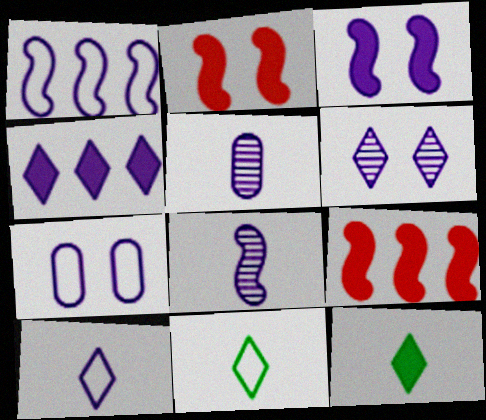[[1, 3, 8], 
[1, 7, 10], 
[3, 6, 7], 
[4, 6, 10], 
[4, 7, 8]]